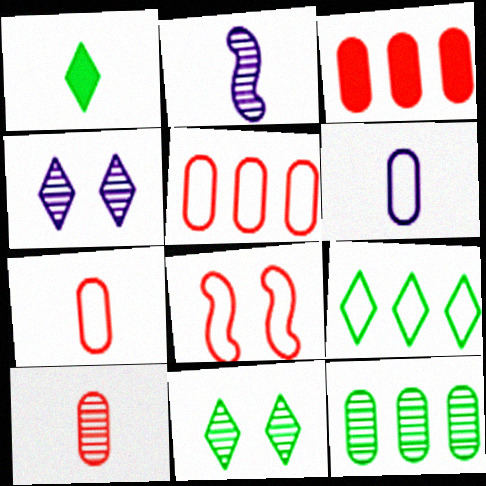[[1, 2, 7], 
[1, 9, 11], 
[6, 8, 9]]